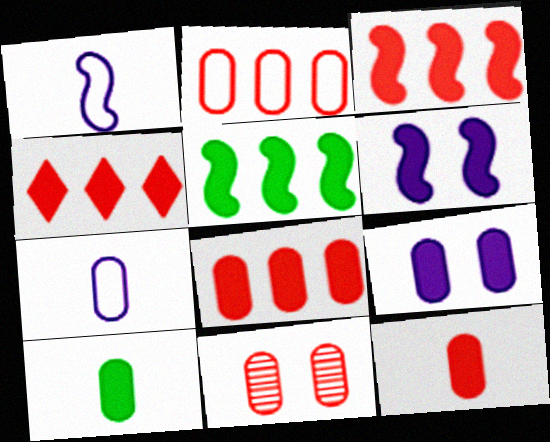[[2, 11, 12], 
[3, 4, 8], 
[4, 6, 10], 
[8, 9, 10]]